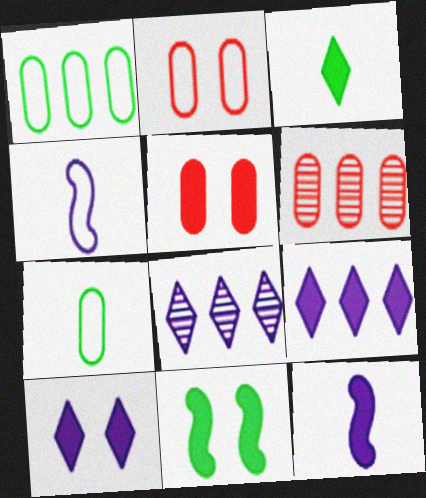[[5, 10, 11]]